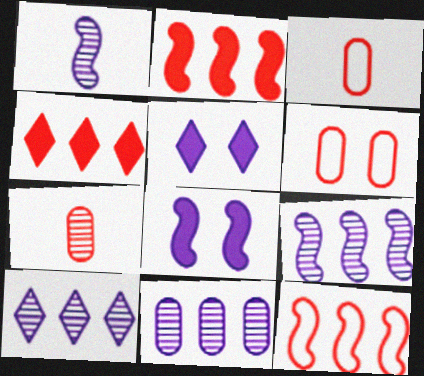[[9, 10, 11]]